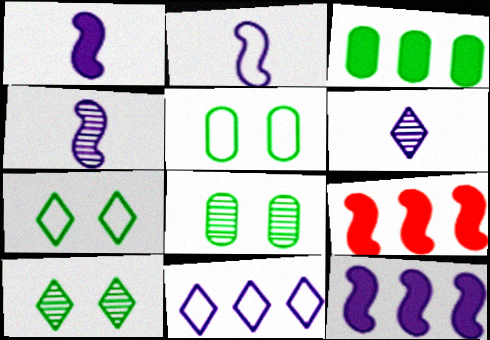[[1, 2, 4], 
[5, 6, 9]]